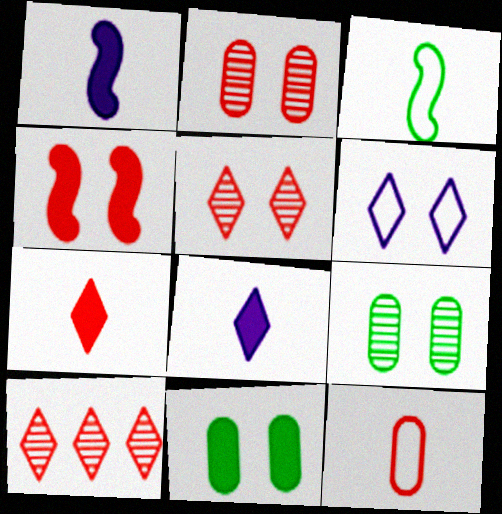[[4, 6, 9], 
[4, 10, 12]]